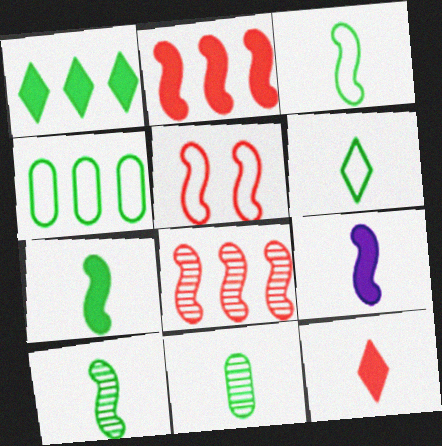[[3, 7, 10], 
[6, 7, 11]]